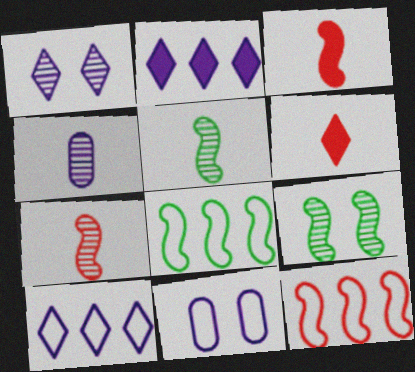[]